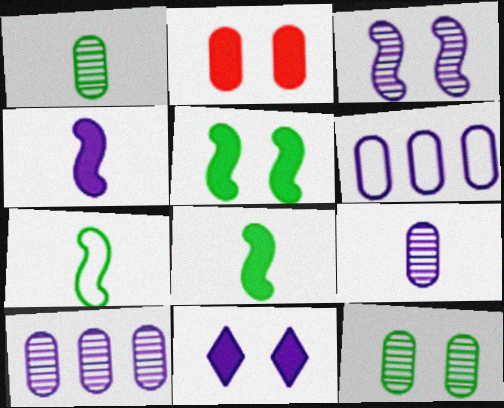[[1, 2, 6], 
[2, 5, 11]]